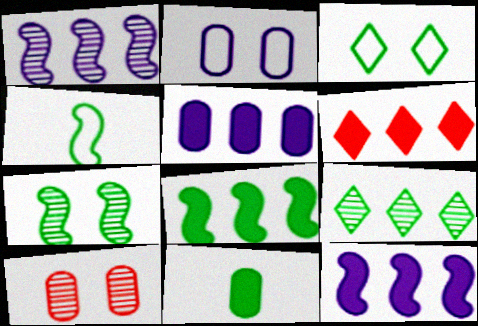[[4, 7, 8], 
[5, 6, 8]]